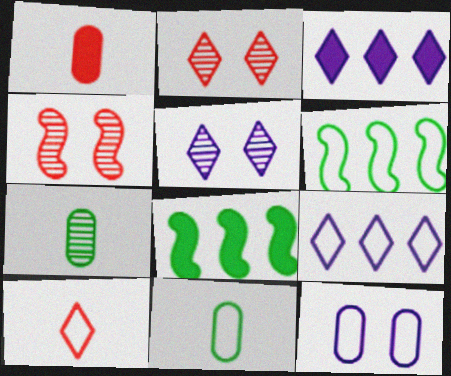[[1, 5, 6], 
[3, 4, 11], 
[6, 10, 12]]